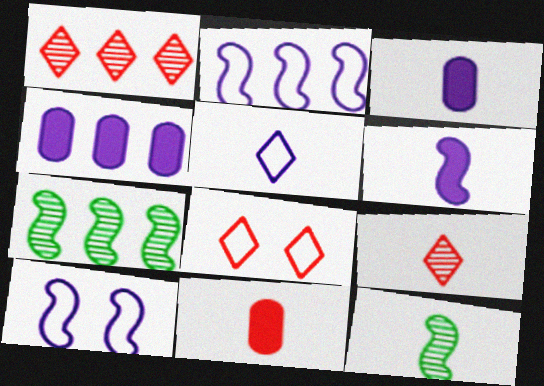[[3, 7, 8], 
[4, 8, 12], 
[5, 11, 12]]